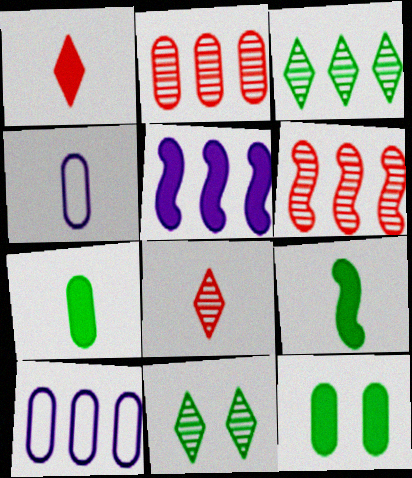[[1, 5, 12], 
[2, 4, 12], 
[4, 8, 9]]